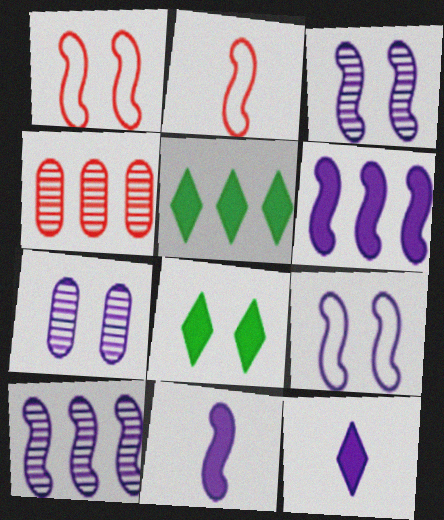[[1, 7, 8], 
[2, 5, 7], 
[9, 10, 11]]